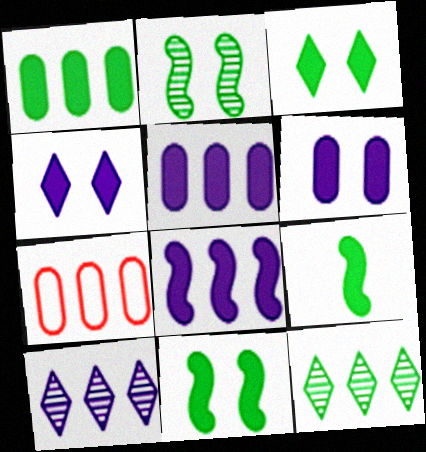[[1, 3, 9], 
[7, 8, 12]]